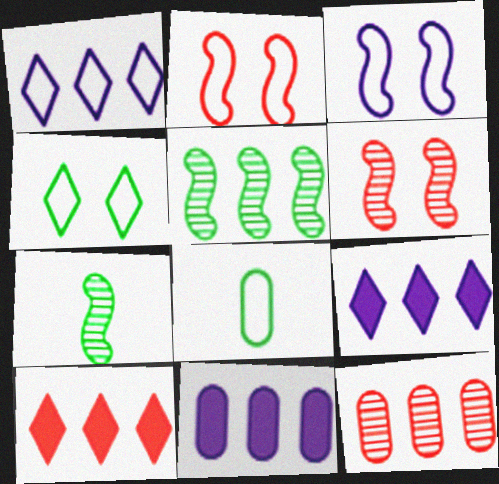[[1, 2, 8], 
[6, 8, 9]]